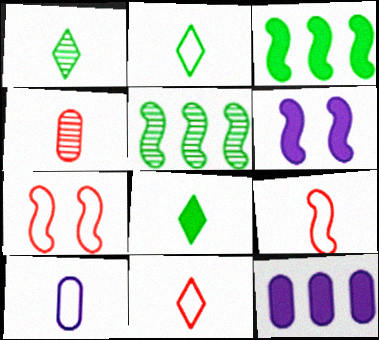[[1, 2, 8], 
[1, 7, 12], 
[2, 9, 10], 
[5, 6, 9]]